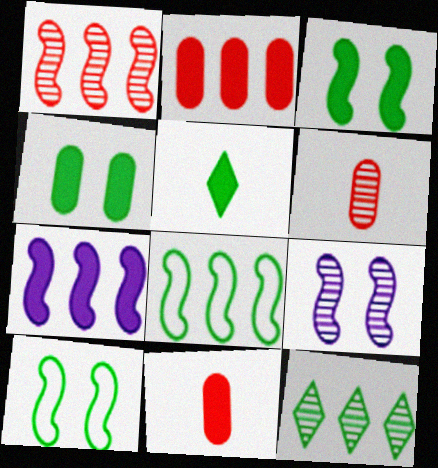[[1, 7, 8], 
[6, 9, 12]]